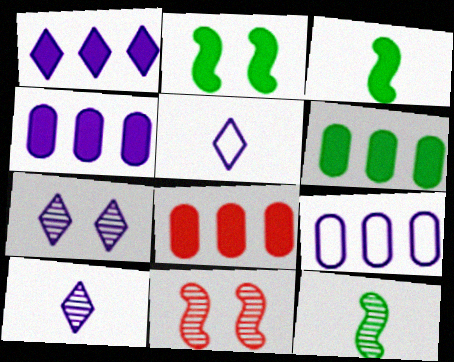[[1, 5, 7], 
[4, 6, 8], 
[5, 6, 11]]